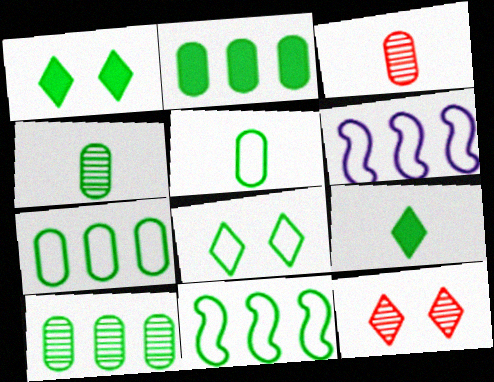[[1, 3, 6], 
[1, 4, 11], 
[2, 7, 10], 
[5, 8, 11]]